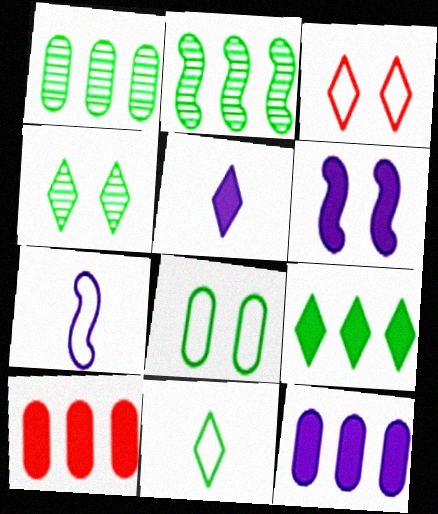[[4, 7, 10], 
[4, 9, 11], 
[5, 6, 12]]